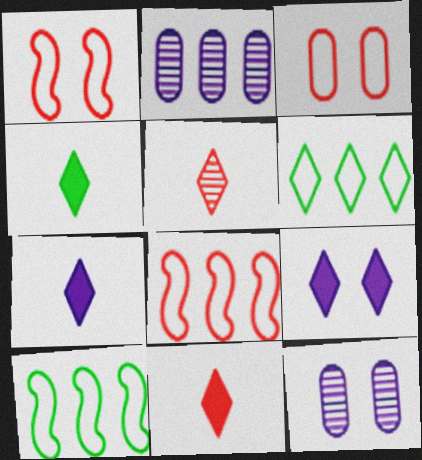[[1, 2, 4], 
[4, 7, 11], 
[4, 8, 12], 
[5, 6, 9], 
[10, 11, 12]]